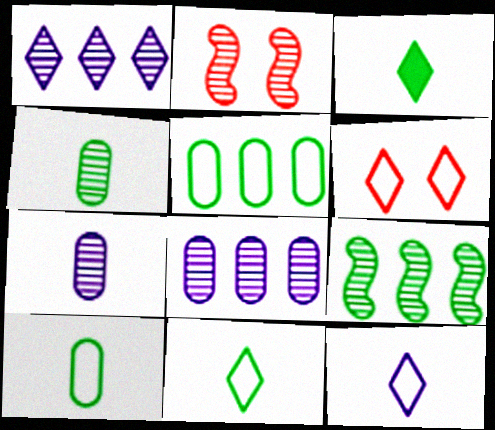[[1, 2, 4], 
[1, 3, 6]]